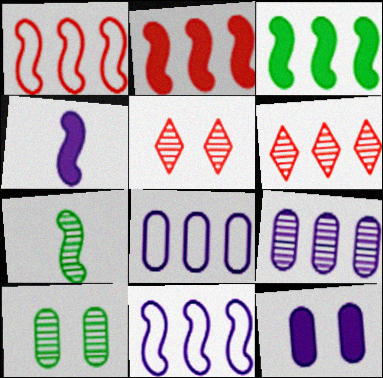[[3, 6, 8], 
[5, 7, 9]]